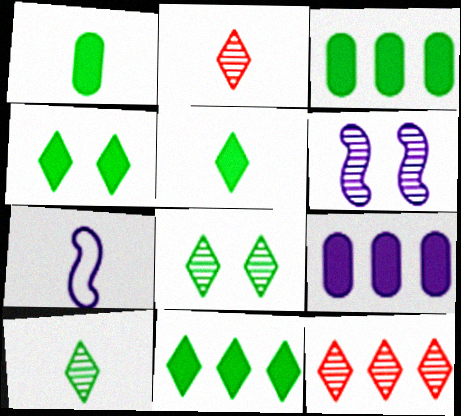[[1, 2, 7], 
[4, 5, 11]]